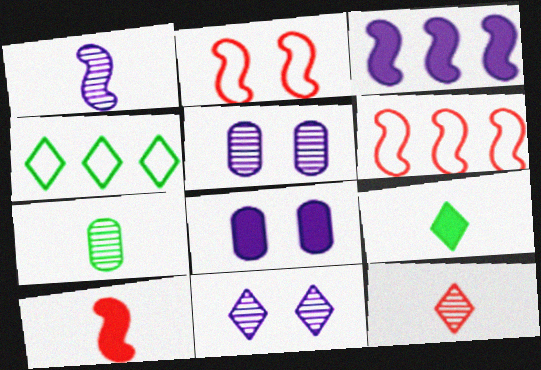[[1, 7, 12], 
[4, 5, 10], 
[5, 6, 9]]